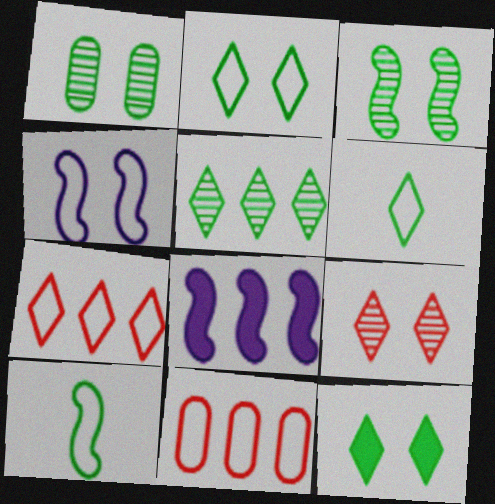[[4, 6, 11], 
[5, 6, 12], 
[5, 8, 11]]